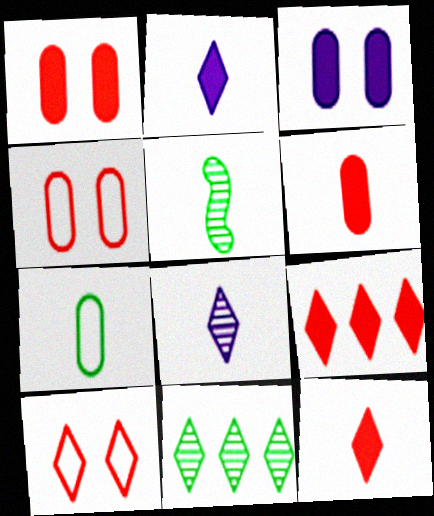[[2, 10, 11]]